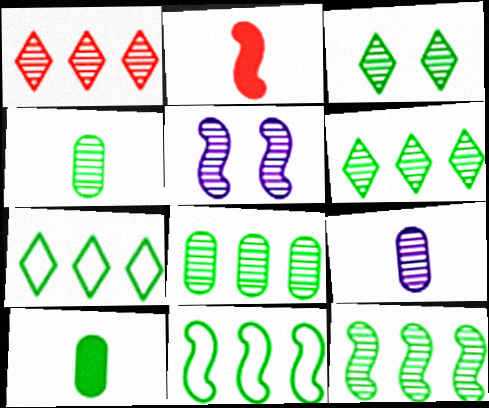[[1, 4, 5], 
[2, 5, 11], 
[3, 4, 12], 
[3, 10, 11], 
[6, 8, 12]]